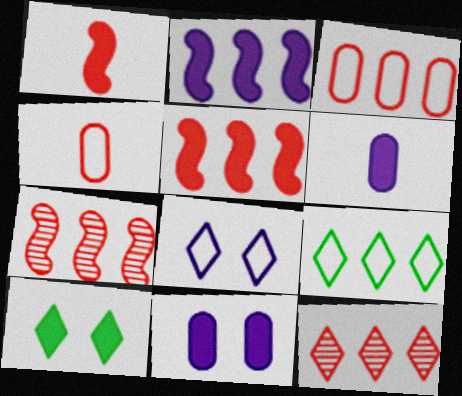[[3, 5, 12], 
[5, 6, 10]]